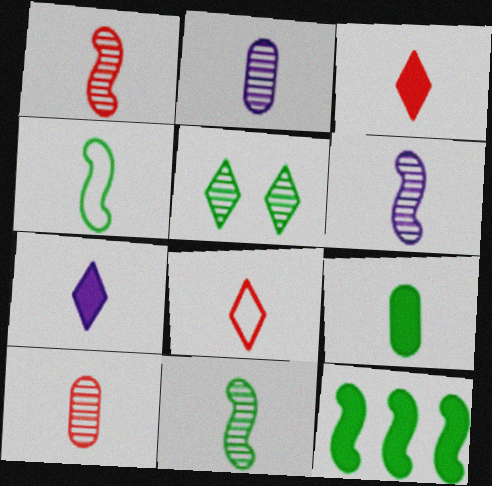[[1, 6, 11], 
[2, 3, 4], 
[4, 7, 10], 
[6, 8, 9]]